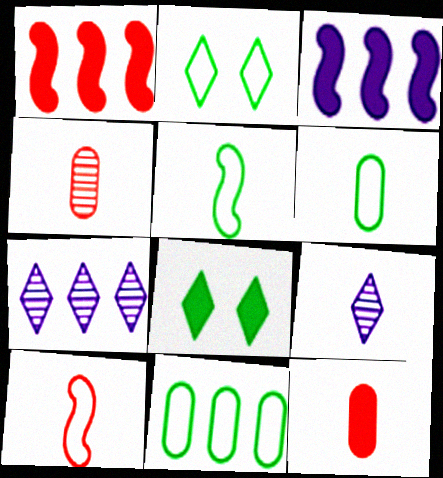[[1, 7, 11], 
[2, 3, 4], 
[2, 5, 11], 
[3, 8, 12], 
[5, 9, 12]]